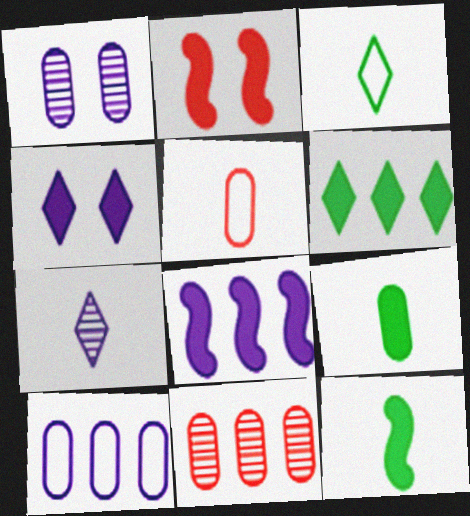[[2, 8, 12], 
[5, 7, 12]]